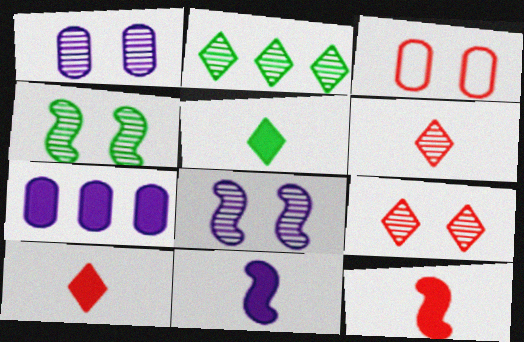[[1, 4, 9], 
[2, 3, 11]]